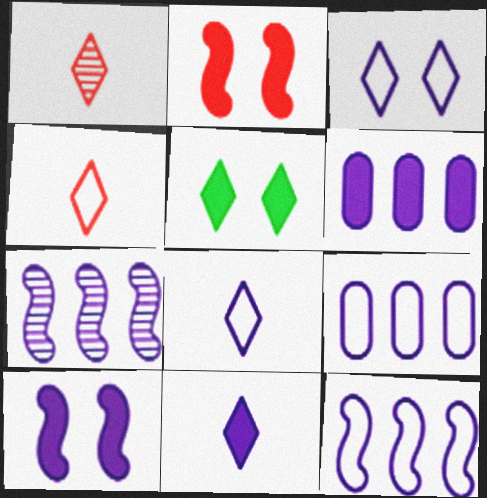[[6, 10, 11]]